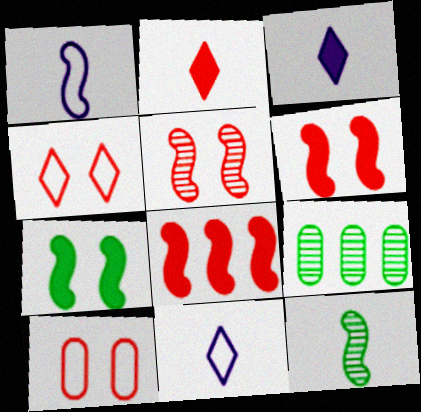[[6, 9, 11]]